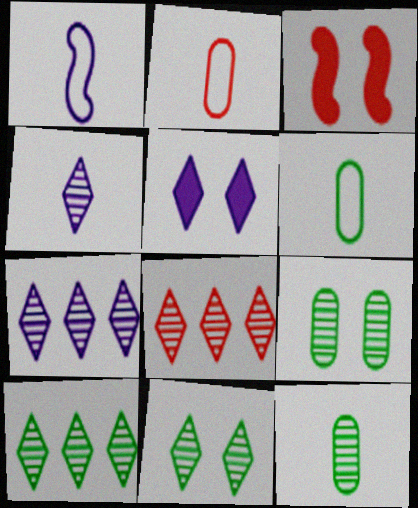[[2, 3, 8], 
[3, 6, 7], 
[4, 8, 11], 
[7, 8, 10]]